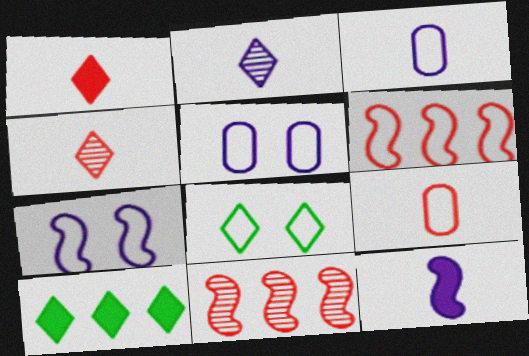[[2, 3, 12], 
[3, 6, 8]]